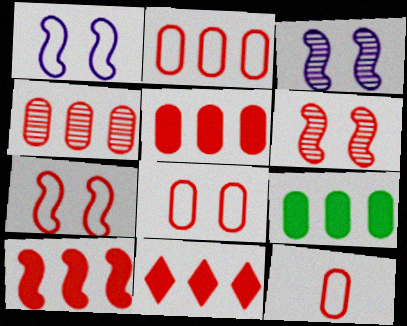[[2, 4, 5], 
[2, 8, 12], 
[5, 10, 11], 
[6, 11, 12]]